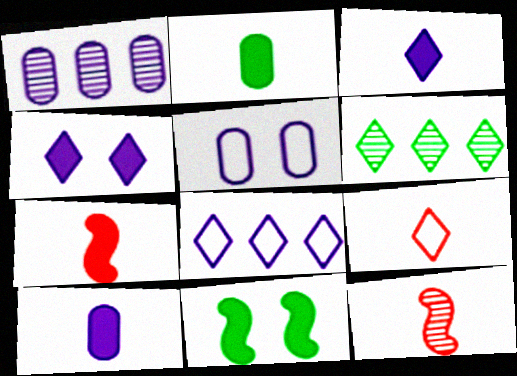[[1, 5, 10], 
[1, 9, 11], 
[2, 3, 7], 
[4, 6, 9], 
[5, 6, 7]]